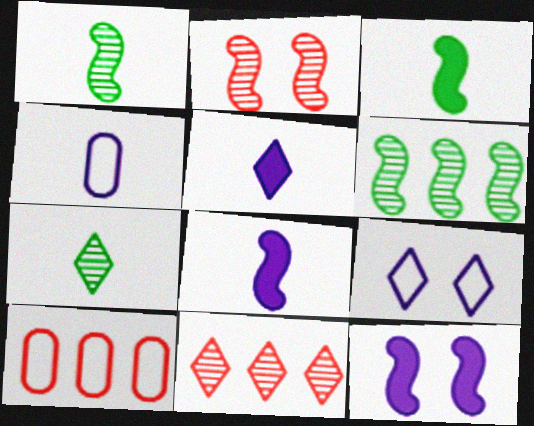[[7, 10, 12]]